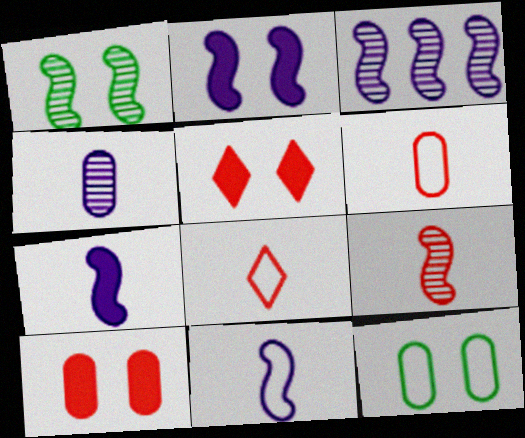[[1, 3, 9], 
[2, 3, 11]]